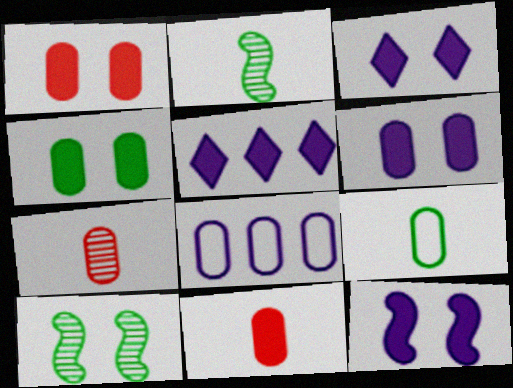[[1, 4, 6], 
[3, 6, 12], 
[4, 7, 8]]